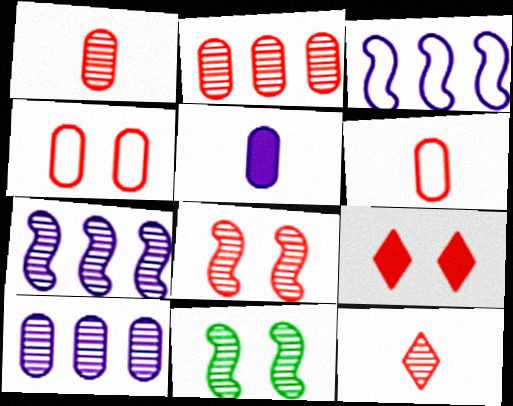[[2, 8, 12], 
[4, 8, 9], 
[10, 11, 12]]